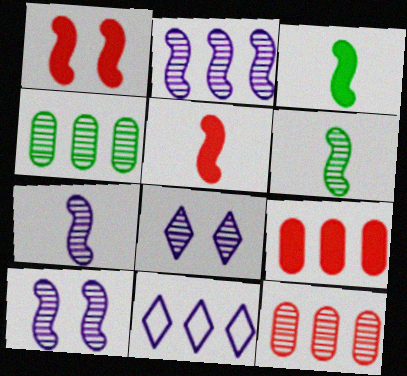[[2, 7, 10], 
[6, 8, 12]]